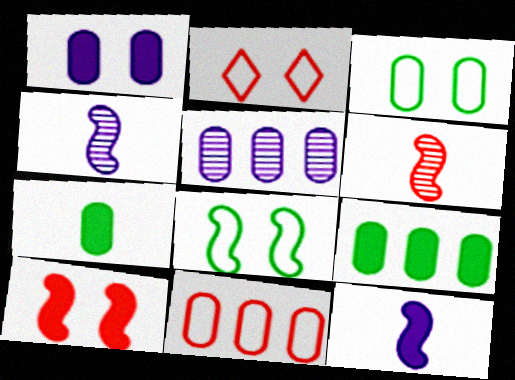[[2, 4, 9], 
[5, 9, 11]]